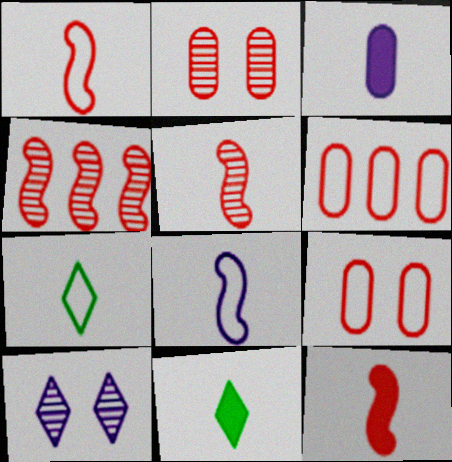[[1, 5, 12], 
[3, 5, 7], 
[3, 11, 12]]